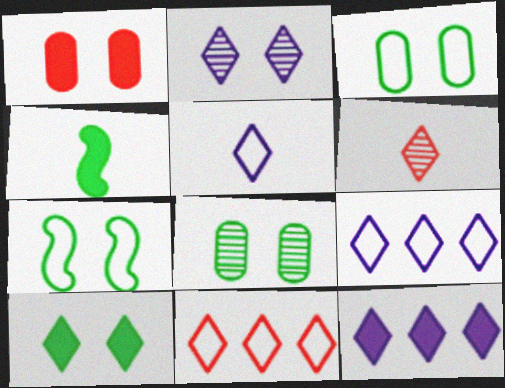[[1, 2, 7], 
[1, 4, 12], 
[2, 5, 12], 
[6, 9, 10], 
[7, 8, 10]]